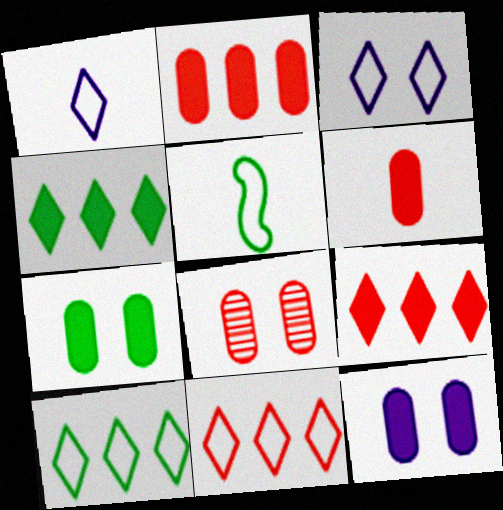[]